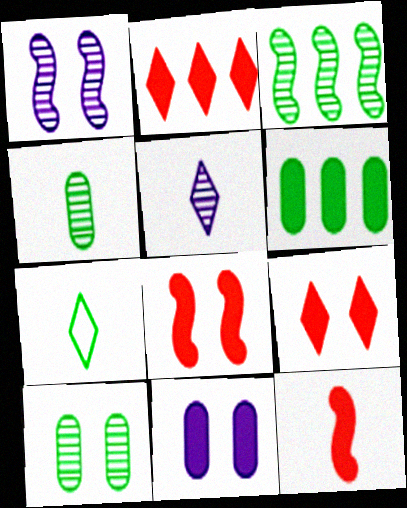[]